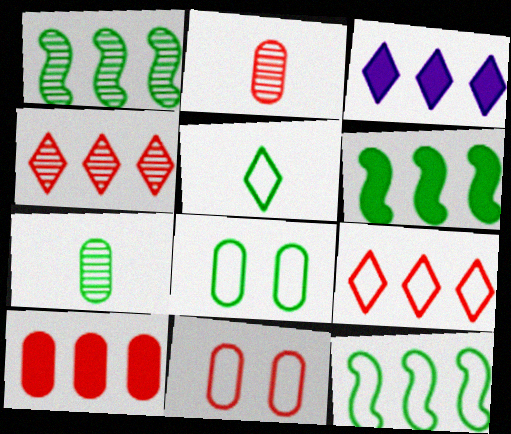[[1, 6, 12], 
[2, 10, 11], 
[3, 6, 10], 
[5, 8, 12]]